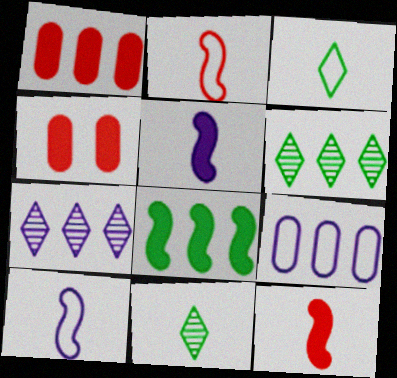[[4, 6, 10]]